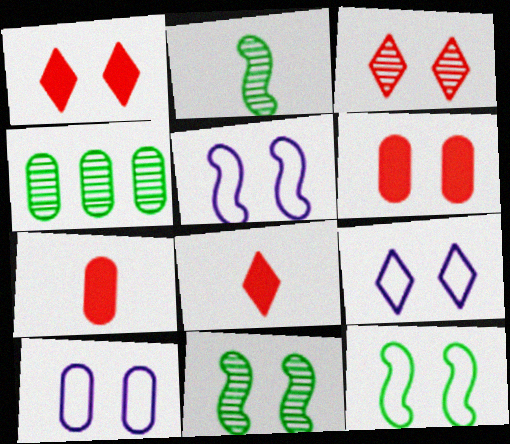[[1, 10, 11], 
[4, 5, 8], 
[4, 7, 10], 
[5, 9, 10], 
[6, 9, 11]]